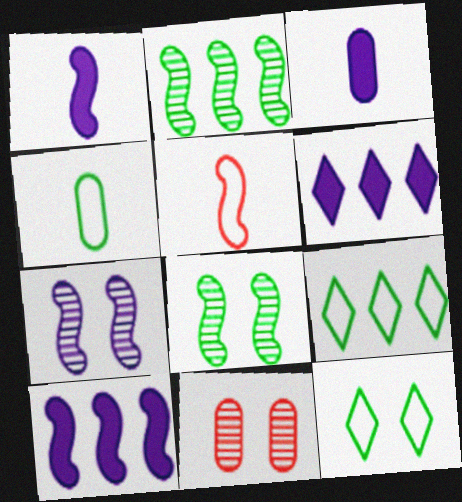[[1, 9, 11], 
[5, 8, 10]]